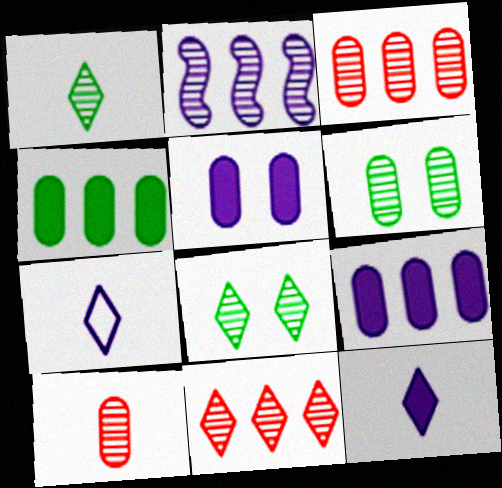[[2, 5, 7], 
[2, 8, 10]]